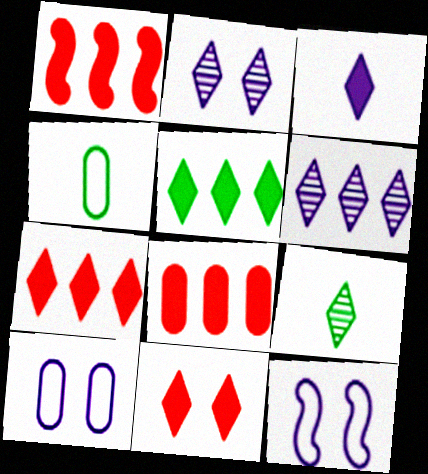[[1, 2, 4], 
[1, 7, 8], 
[1, 9, 10], 
[3, 5, 11], 
[8, 9, 12]]